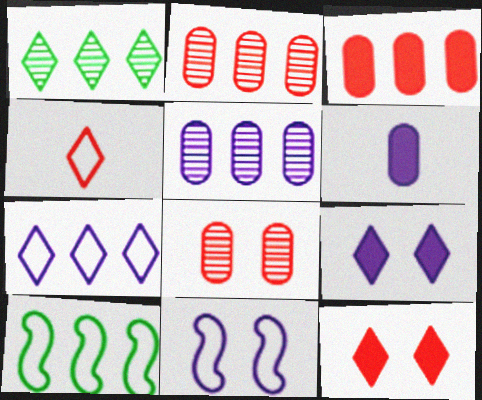[[1, 4, 9]]